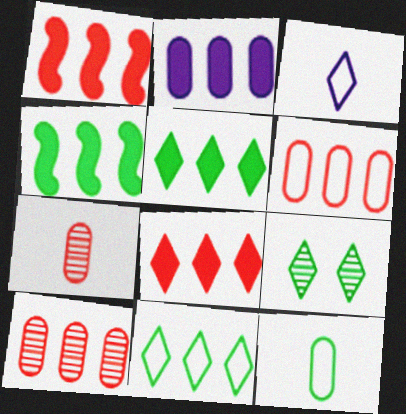[[1, 2, 5], 
[2, 4, 8], 
[3, 8, 9], 
[4, 9, 12]]